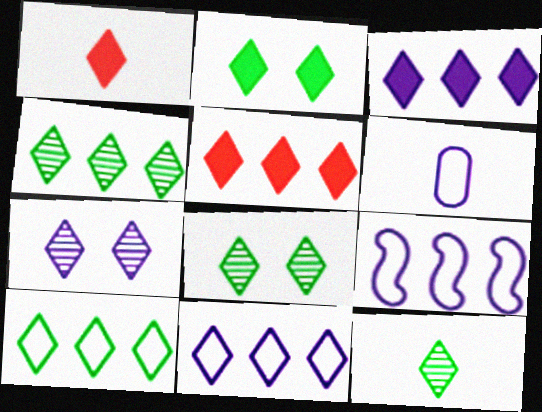[[1, 2, 3], 
[1, 7, 10], 
[1, 8, 11], 
[2, 10, 12], 
[4, 5, 11], 
[4, 8, 12]]